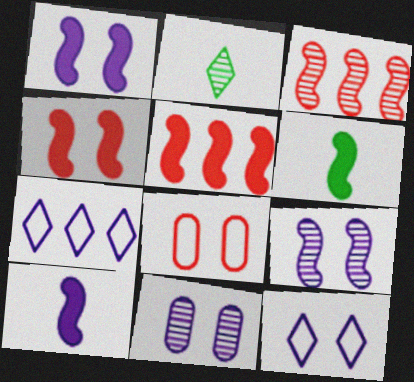[[1, 5, 6], 
[1, 11, 12], 
[2, 3, 11], 
[7, 10, 11]]